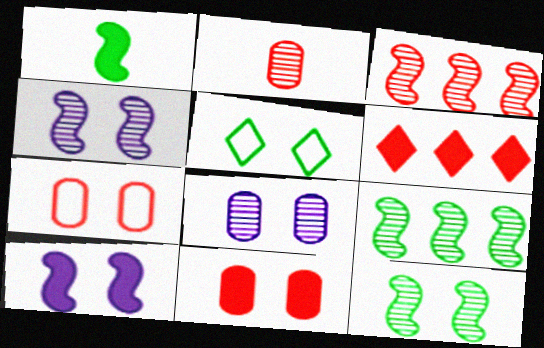[[4, 5, 11]]